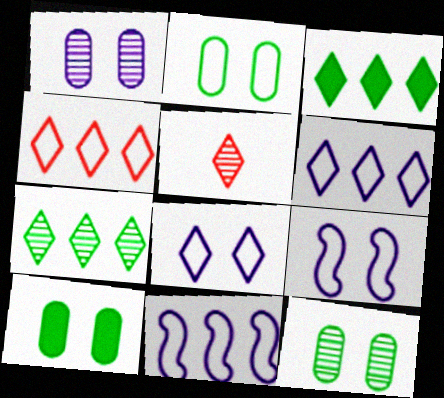[[2, 10, 12], 
[3, 5, 8], 
[5, 10, 11]]